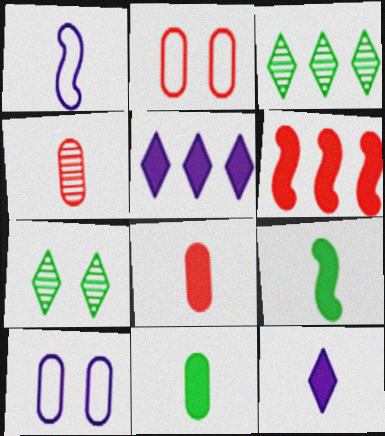[[8, 9, 12]]